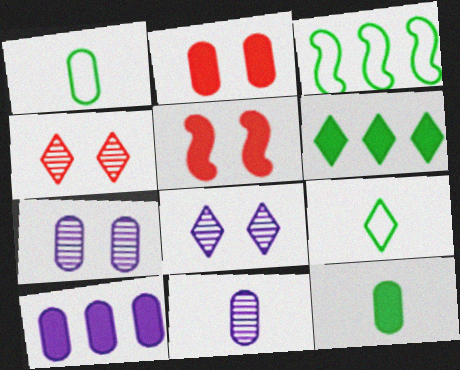[[2, 10, 12]]